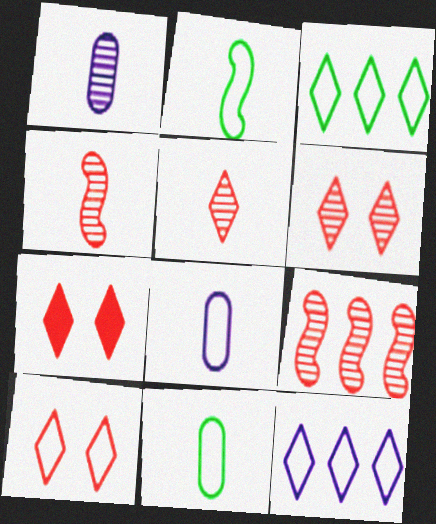[[6, 7, 10]]